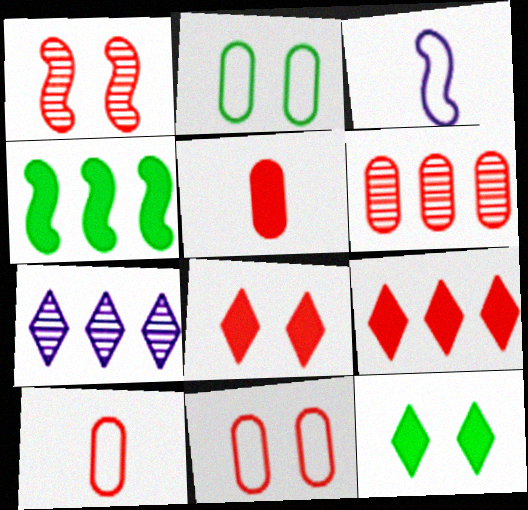[[1, 3, 4], 
[1, 8, 11], 
[1, 9, 10], 
[3, 6, 12], 
[5, 6, 11]]